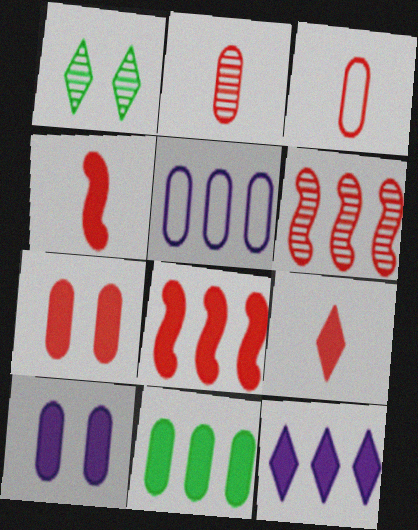[[1, 4, 5], 
[7, 8, 9], 
[8, 11, 12]]